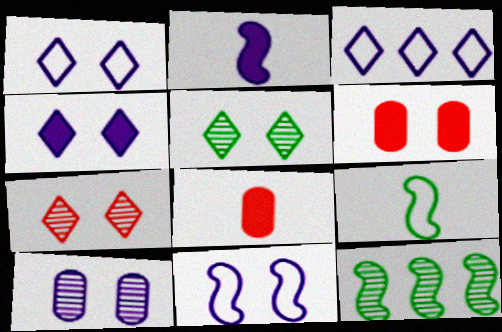[[1, 8, 12], 
[2, 3, 10], 
[4, 10, 11], 
[5, 6, 11]]